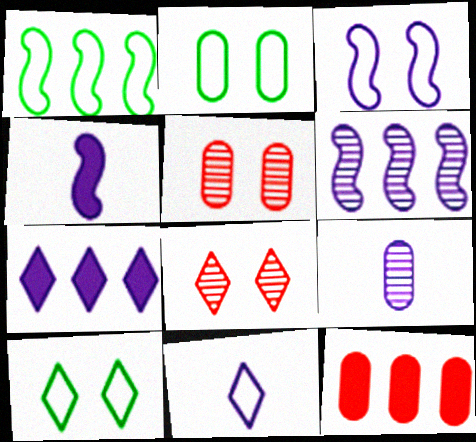[[2, 9, 12], 
[3, 4, 6], 
[3, 7, 9], 
[4, 9, 11]]